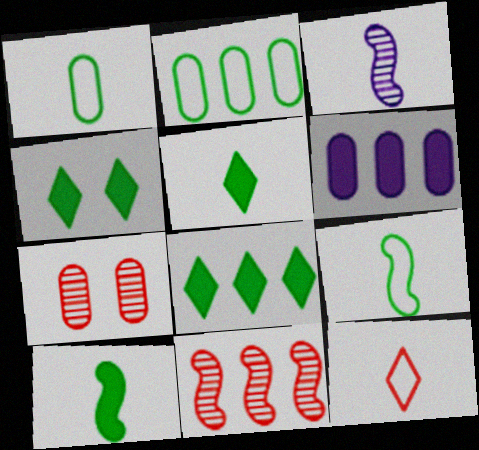[[1, 6, 7], 
[4, 5, 8]]